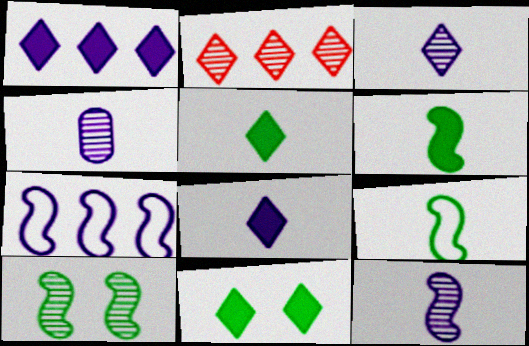[[2, 4, 10], 
[3, 4, 12]]